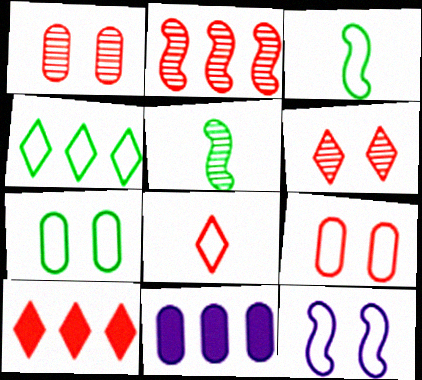[[2, 4, 11], 
[3, 4, 7], 
[3, 6, 11], 
[6, 8, 10]]